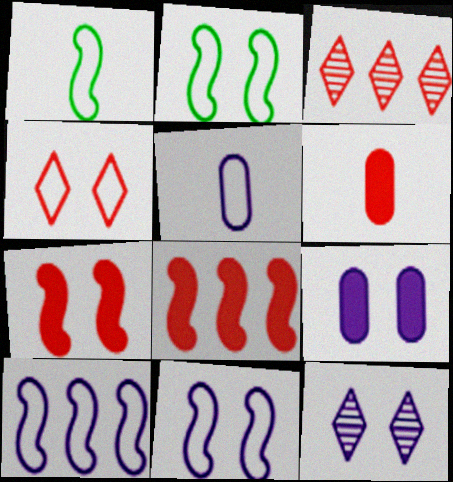[[1, 3, 9], 
[9, 11, 12]]